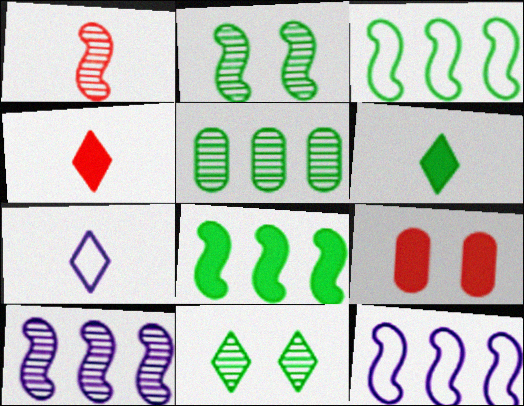[[1, 2, 10]]